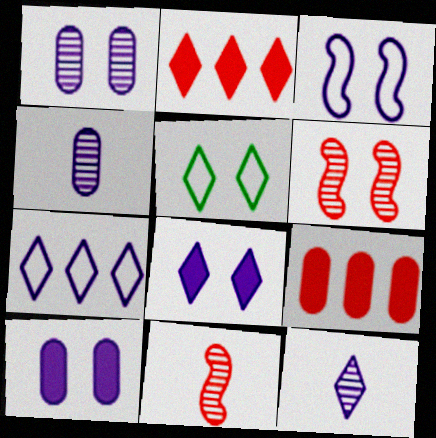[[1, 3, 8], 
[2, 5, 12], 
[5, 6, 10], 
[7, 8, 12]]